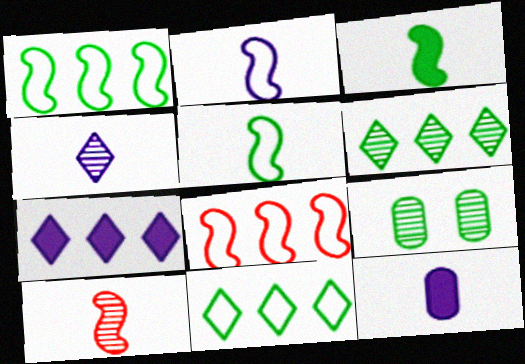[[2, 3, 10], 
[2, 4, 12], 
[3, 9, 11]]